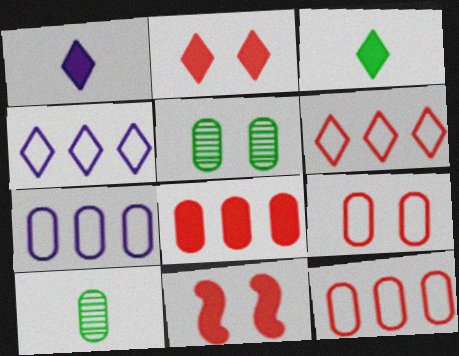[[4, 10, 11]]